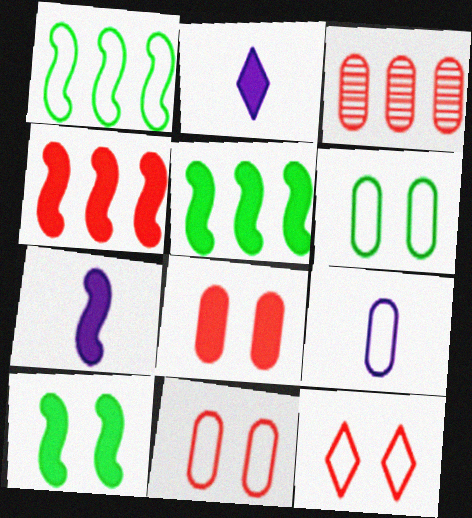[[1, 9, 12], 
[2, 5, 8], 
[4, 7, 10]]